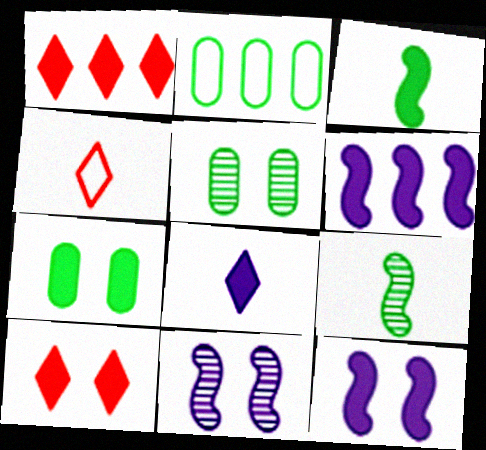[[4, 5, 6], 
[7, 10, 12]]